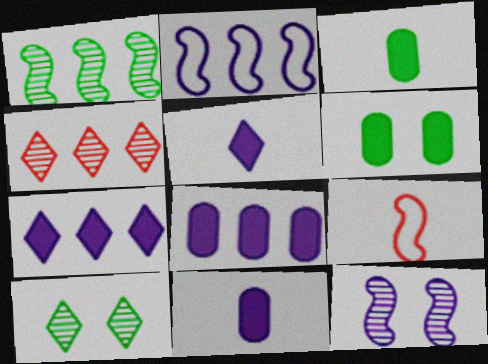[[8, 9, 10]]